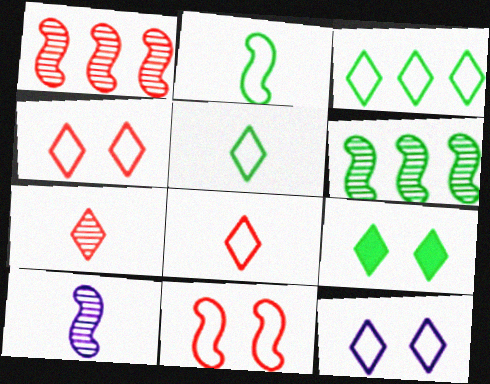[[3, 8, 12]]